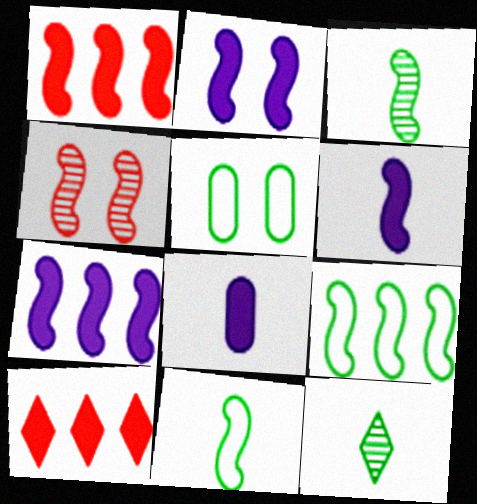[[2, 6, 7], 
[4, 6, 9], 
[4, 7, 11]]